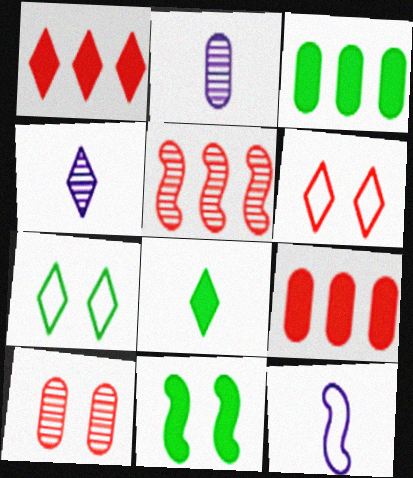[[1, 4, 7], 
[3, 8, 11], 
[5, 11, 12]]